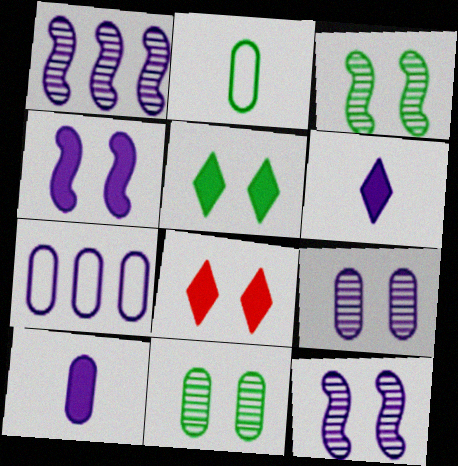[[1, 2, 8], 
[6, 7, 12], 
[7, 9, 10]]